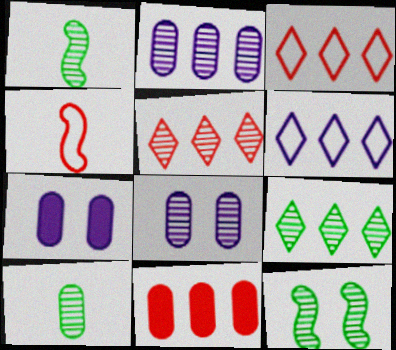[[1, 3, 7], 
[1, 5, 8], 
[4, 7, 9], 
[9, 10, 12]]